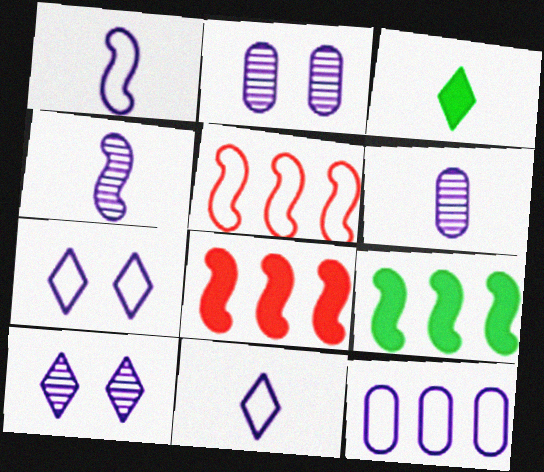[[1, 7, 12], 
[2, 3, 5]]